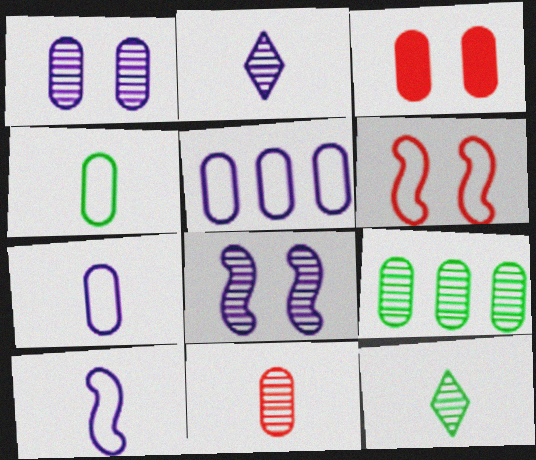[[1, 9, 11], 
[3, 7, 9]]